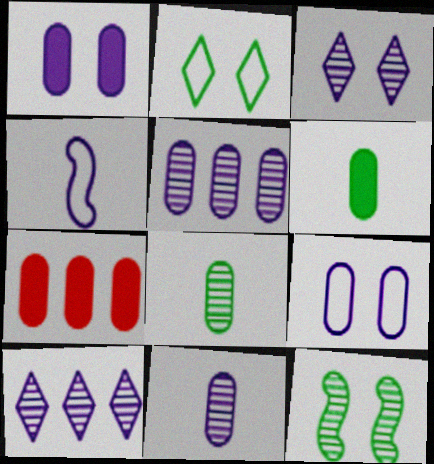[[1, 4, 10], 
[1, 6, 7], 
[7, 8, 9]]